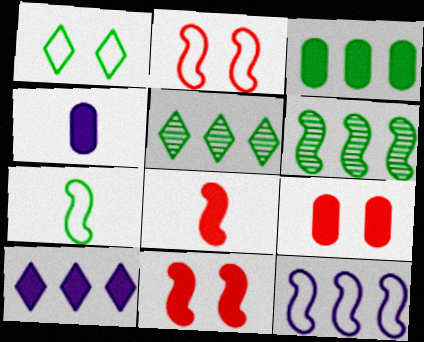[[2, 4, 5], 
[2, 7, 12], 
[3, 4, 9]]